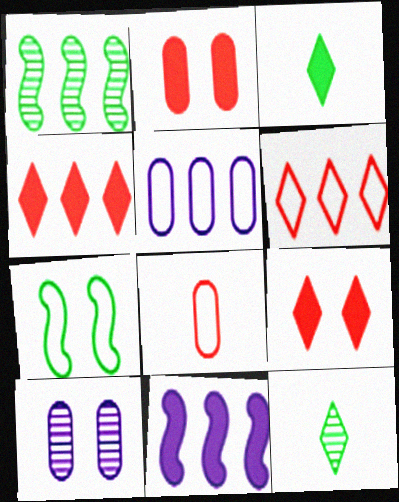[[1, 4, 5], 
[2, 3, 11], 
[7, 9, 10]]